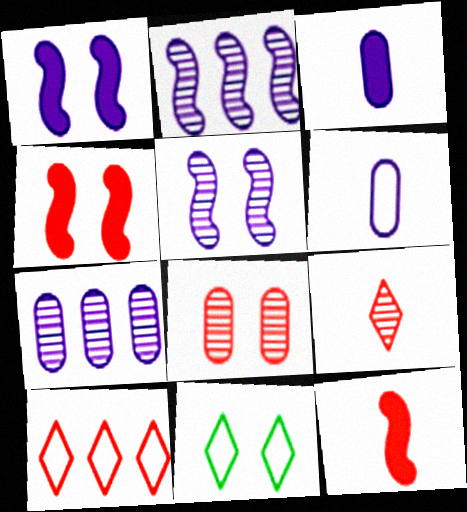[[1, 8, 11], 
[7, 11, 12], 
[8, 10, 12]]